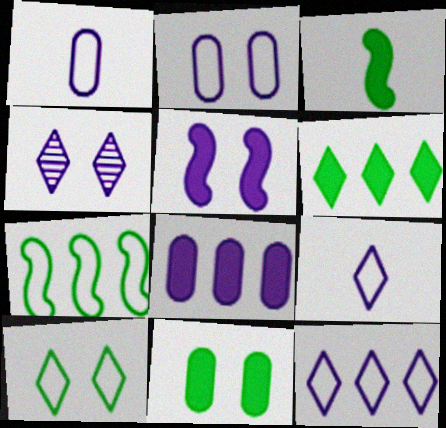[[2, 4, 5], 
[3, 6, 11]]